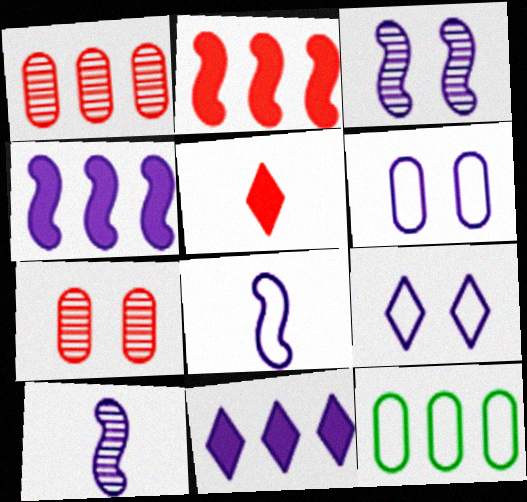[[3, 4, 8], 
[3, 5, 12], 
[6, 10, 11]]